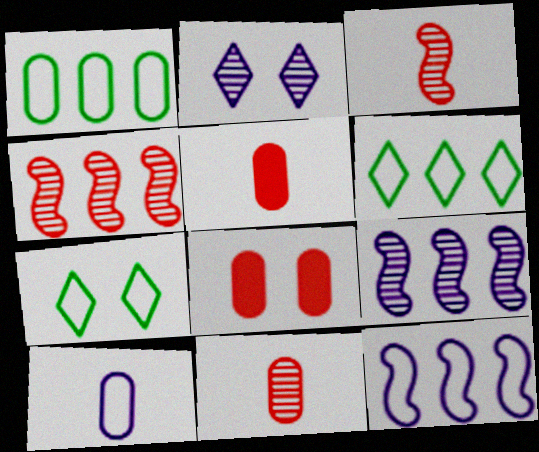[[5, 7, 9]]